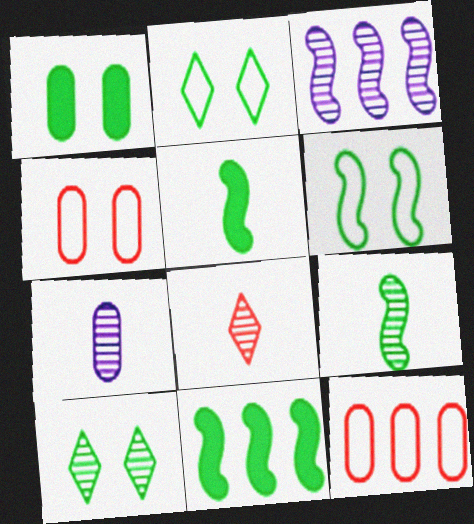[[1, 6, 10], 
[1, 7, 12], 
[6, 9, 11], 
[7, 8, 9]]